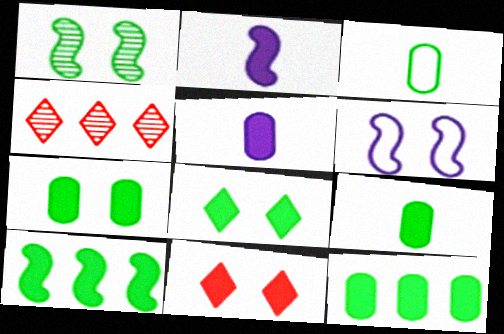[[2, 11, 12], 
[4, 6, 9], 
[5, 10, 11], 
[7, 9, 12], 
[8, 9, 10]]